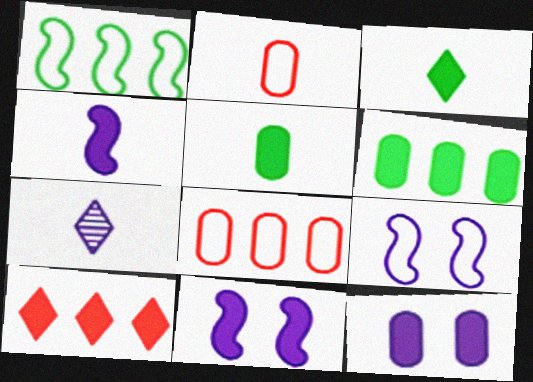[[5, 10, 11]]